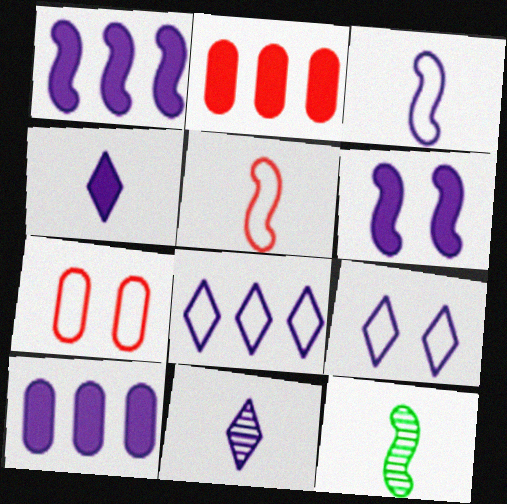[[2, 9, 12], 
[4, 6, 10]]